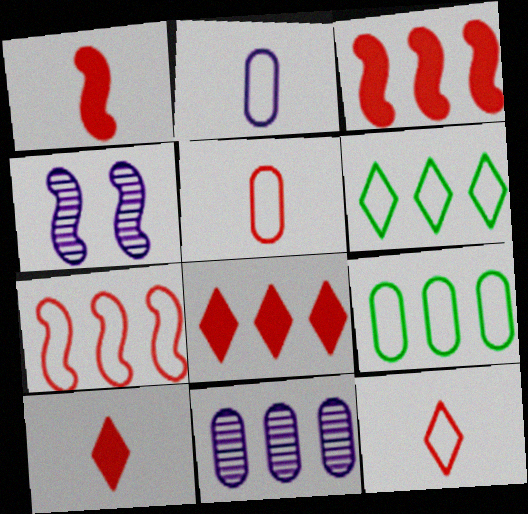[[3, 6, 11], 
[4, 9, 10]]